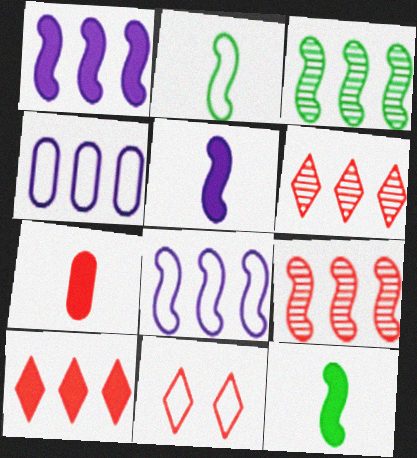[[2, 4, 11], 
[3, 4, 10], 
[7, 9, 11]]